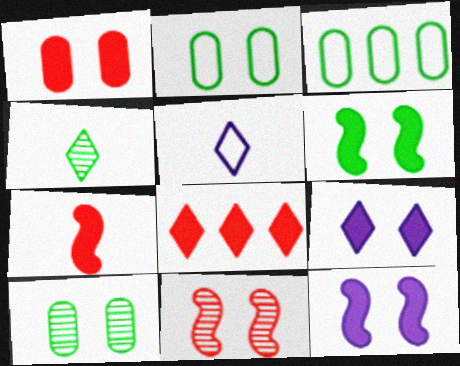[[1, 6, 9], 
[1, 7, 8], 
[2, 9, 11], 
[3, 4, 6]]